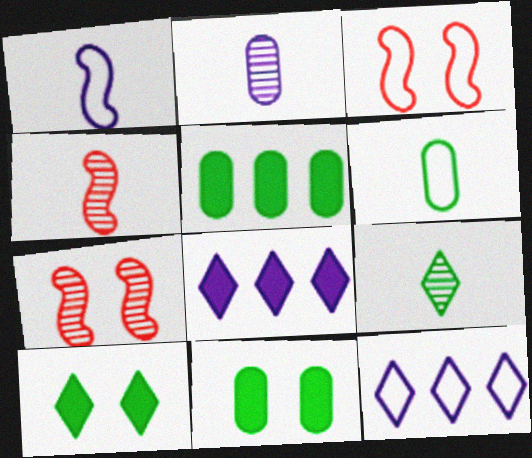[[2, 4, 9], 
[3, 6, 12], 
[4, 11, 12], 
[6, 7, 8]]